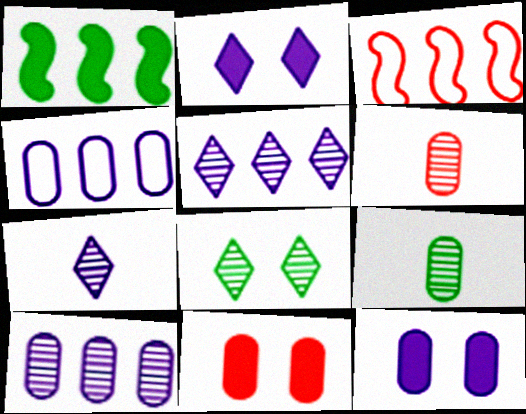[[2, 3, 9], 
[4, 9, 11]]